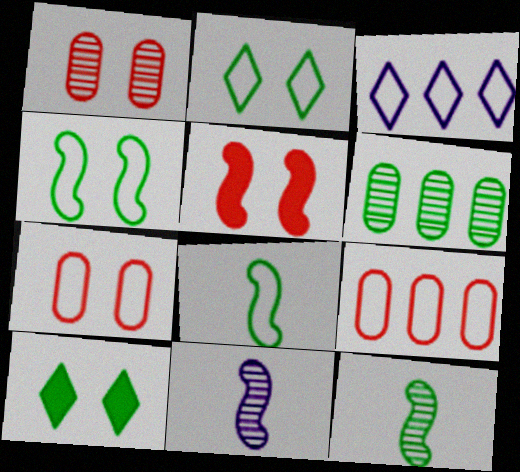[[3, 7, 8], 
[6, 8, 10], 
[9, 10, 11]]